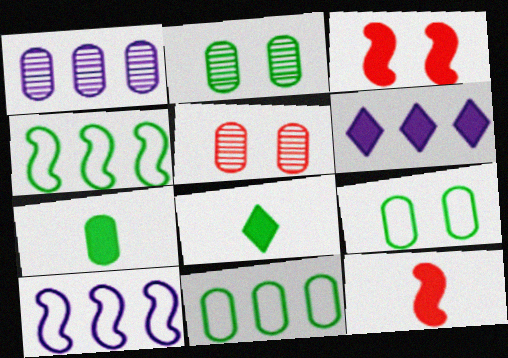[[1, 6, 10], 
[2, 4, 8], 
[2, 7, 11], 
[3, 6, 7], 
[5, 8, 10]]